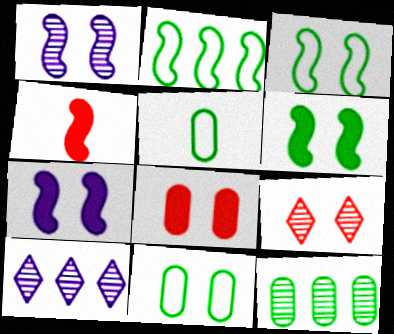[[1, 2, 4], 
[4, 10, 11], 
[7, 9, 11]]